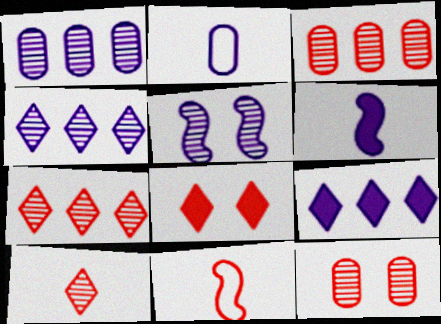[[2, 5, 9], 
[3, 8, 11]]